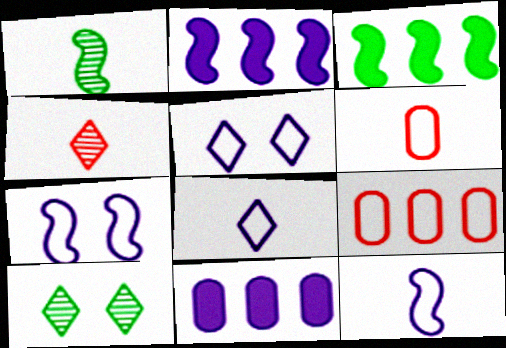[[2, 6, 10]]